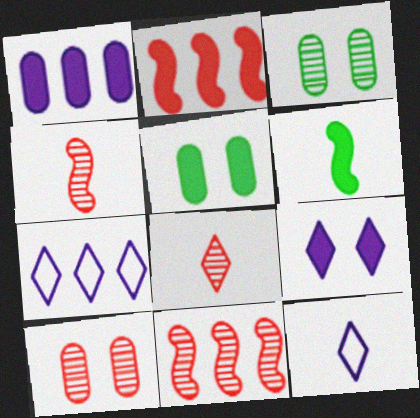[[2, 3, 12], 
[4, 5, 7], 
[5, 11, 12], 
[6, 7, 10], 
[8, 10, 11]]